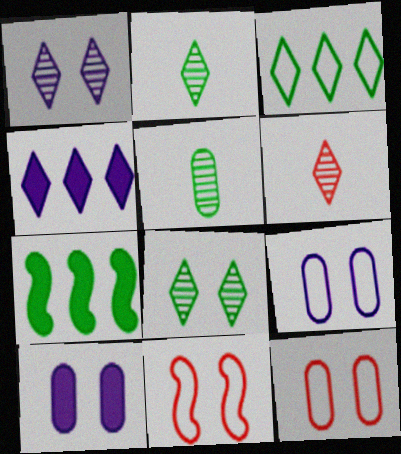[[4, 5, 11], 
[6, 7, 9], 
[8, 10, 11]]